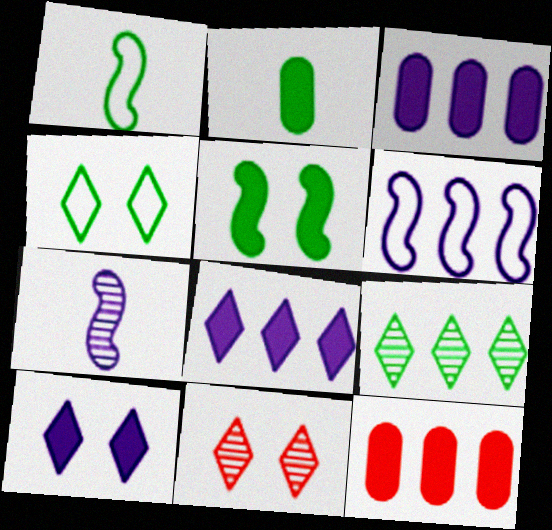[[1, 3, 11], 
[2, 6, 11], 
[4, 7, 12], 
[4, 10, 11], 
[6, 9, 12]]